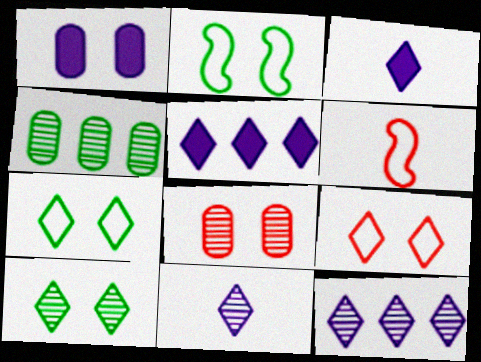[]